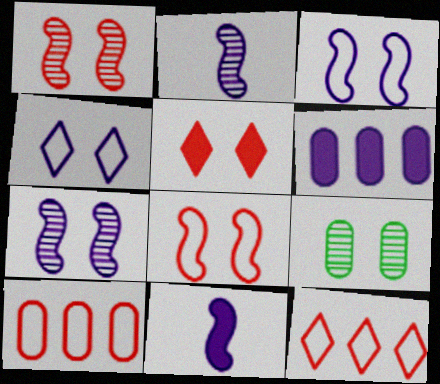[[2, 4, 6], 
[3, 5, 9], 
[9, 11, 12]]